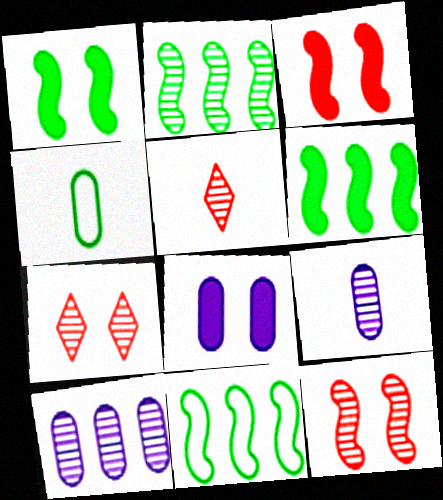[[2, 6, 11], 
[2, 7, 9], 
[5, 8, 11]]